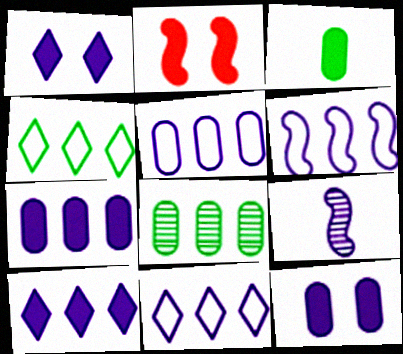[[1, 5, 9], 
[2, 3, 10], 
[5, 6, 11], 
[9, 11, 12]]